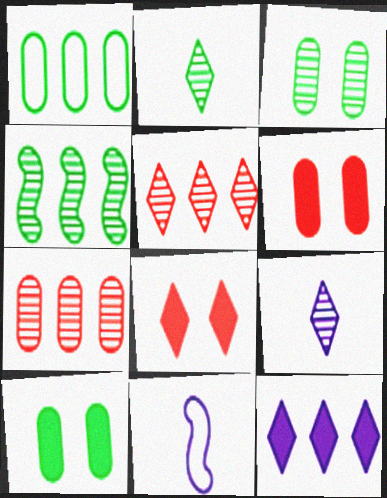[[2, 3, 4], 
[5, 10, 11]]